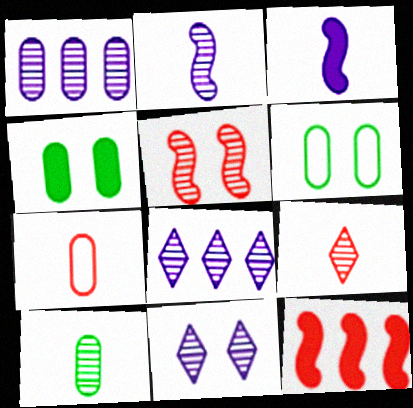[[1, 2, 11], 
[1, 4, 7], 
[2, 9, 10], 
[5, 8, 10]]